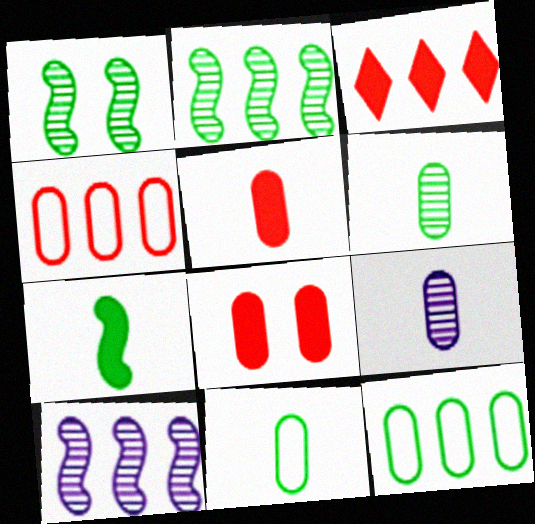[[3, 10, 12], 
[5, 9, 11], 
[8, 9, 12]]